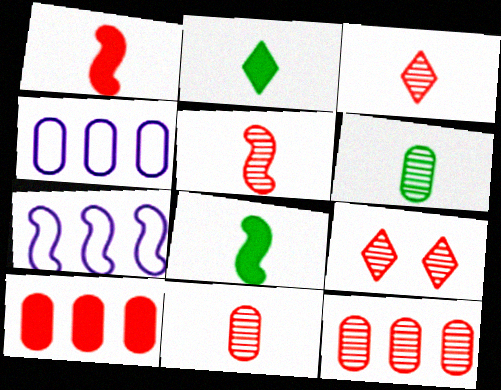[[3, 5, 11], 
[4, 8, 9], 
[5, 9, 12]]